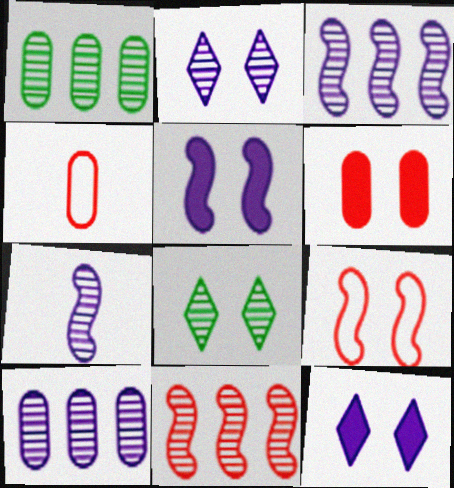[[2, 7, 10]]